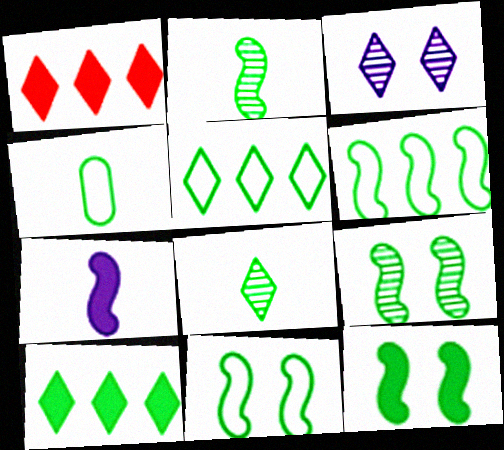[[2, 6, 12], 
[4, 5, 11], 
[4, 9, 10], 
[9, 11, 12]]